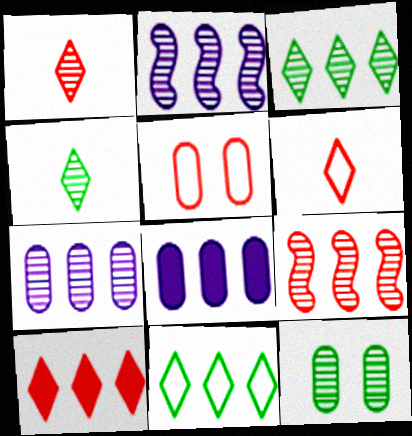[[1, 2, 12], 
[3, 7, 9], 
[8, 9, 11]]